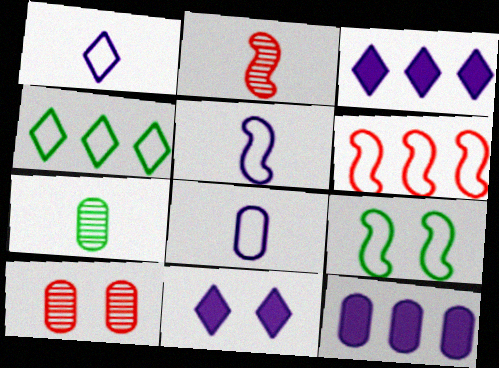[[1, 5, 8], 
[5, 6, 9], 
[6, 7, 11], 
[9, 10, 11]]